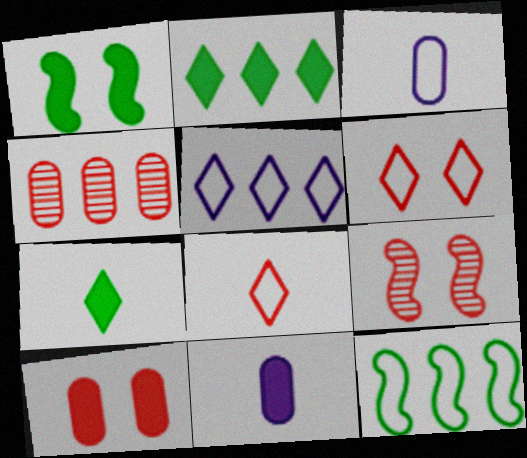[[2, 3, 9], 
[3, 6, 12], 
[6, 9, 10]]